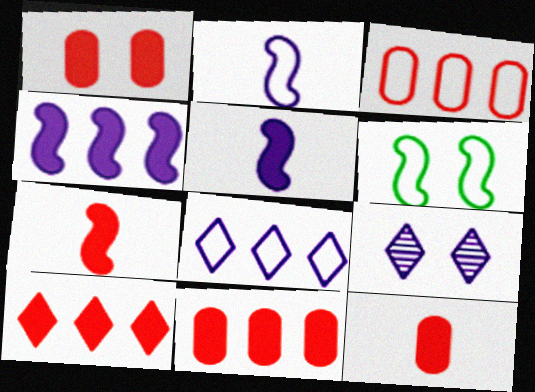[[1, 6, 9], 
[1, 7, 10], 
[1, 11, 12]]